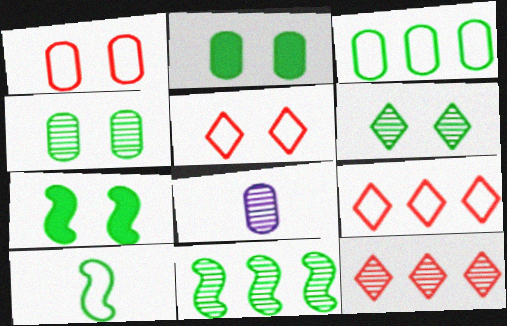[[7, 8, 9], 
[7, 10, 11]]